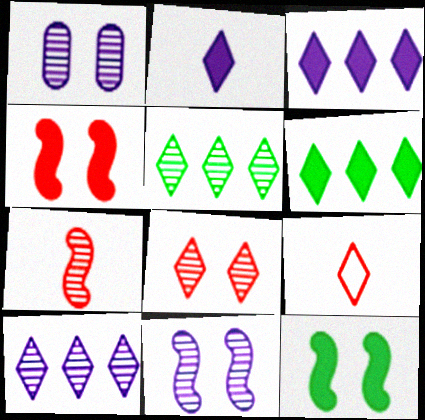[[1, 5, 7]]